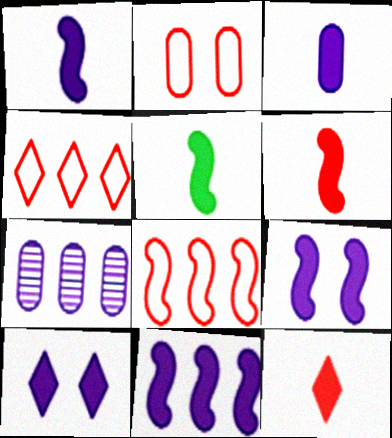[[1, 5, 6], 
[1, 9, 11], 
[3, 5, 12], 
[3, 10, 11]]